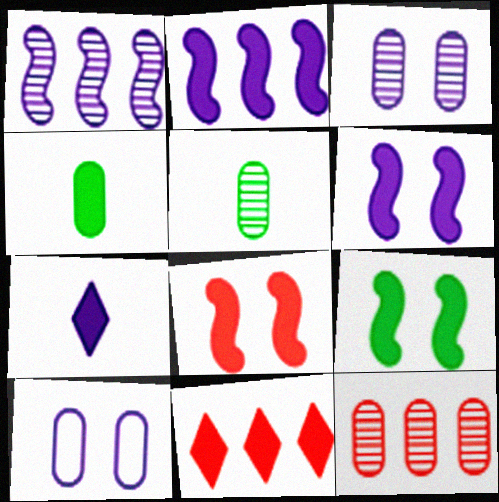[[1, 7, 10], 
[3, 5, 12], 
[4, 6, 11], 
[4, 10, 12], 
[6, 8, 9]]